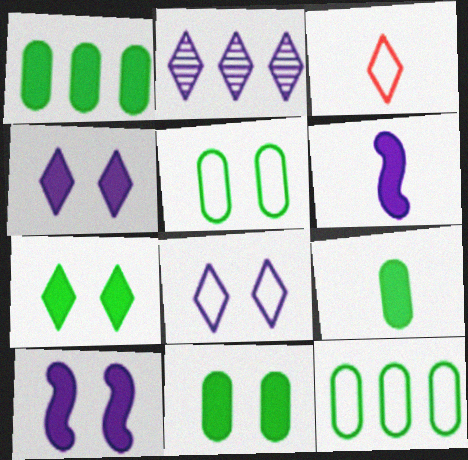[[1, 9, 11], 
[2, 3, 7]]